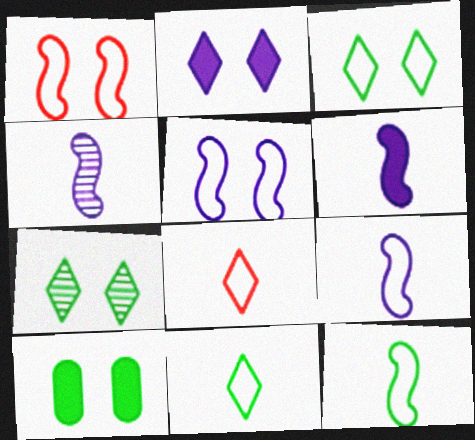[[4, 6, 9]]